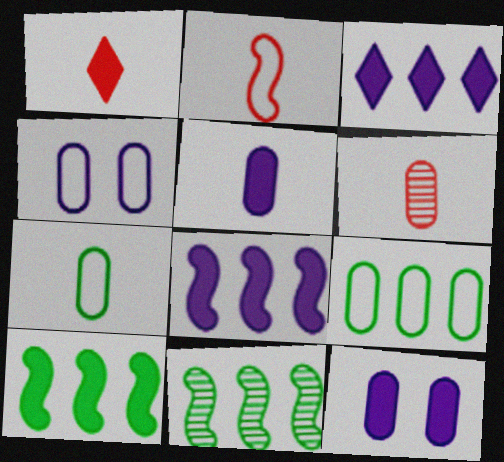[[1, 2, 6], 
[1, 4, 11], 
[1, 10, 12], 
[5, 6, 7], 
[6, 9, 12]]